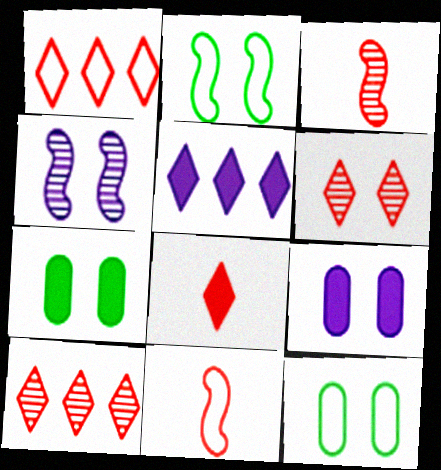[[1, 6, 8], 
[2, 6, 9], 
[3, 5, 12]]